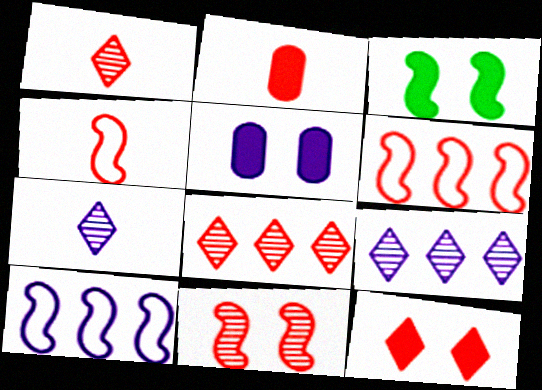[[1, 2, 4], 
[3, 5, 12], 
[5, 7, 10]]